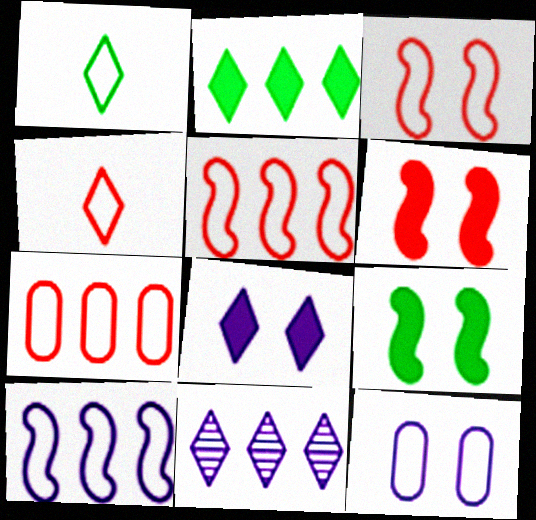[[1, 5, 12], 
[3, 4, 7]]